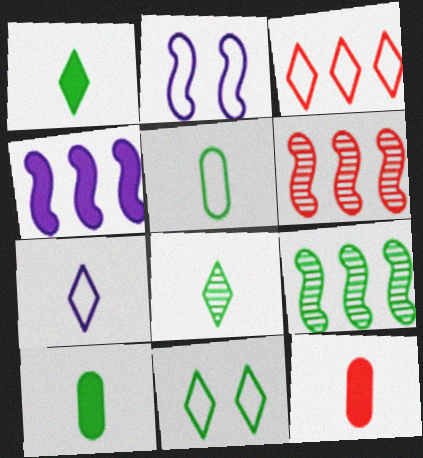[[2, 3, 5], 
[3, 7, 11], 
[9, 10, 11]]